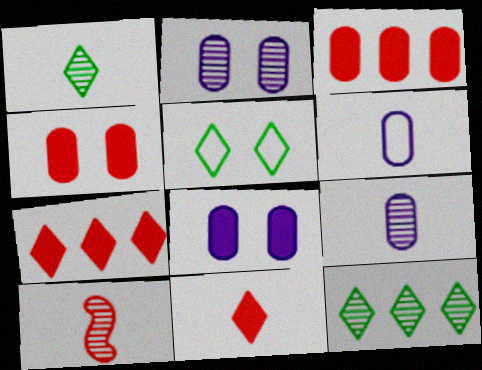[[1, 9, 10], 
[2, 10, 12]]